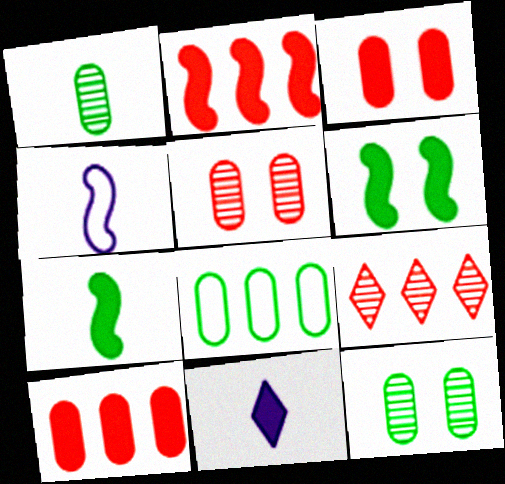[[6, 10, 11]]